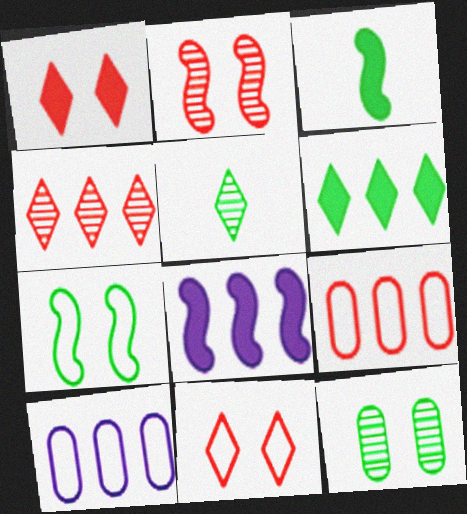[]